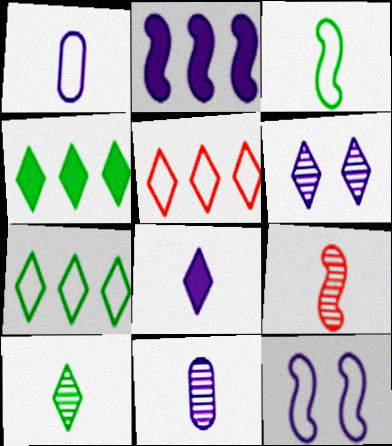[[1, 2, 6], 
[9, 10, 11]]